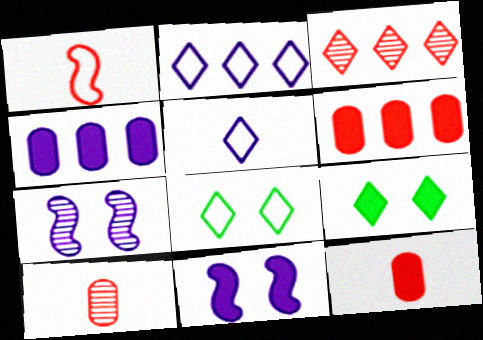[[3, 5, 9], 
[4, 5, 7]]